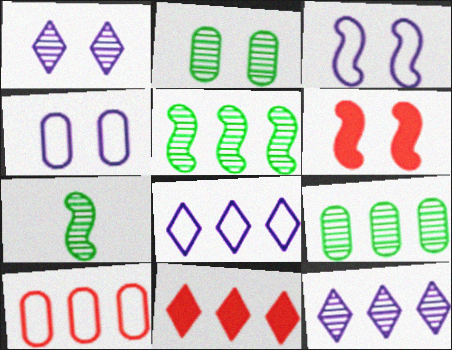[[4, 7, 11]]